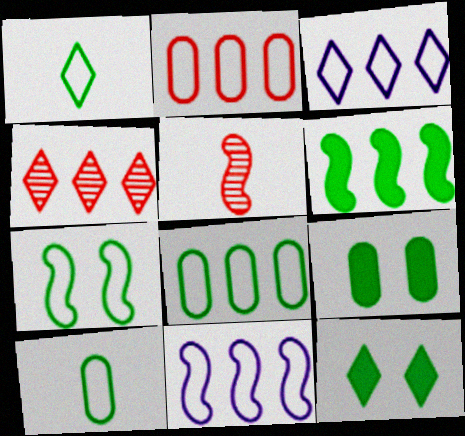[[1, 7, 8], 
[3, 5, 9]]